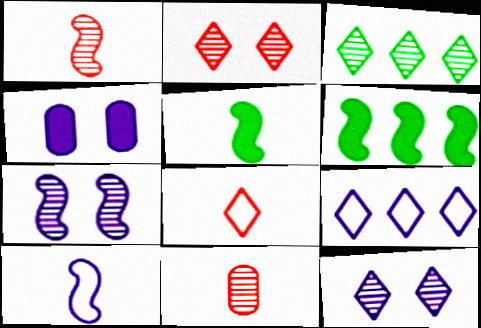[[1, 5, 10], 
[3, 7, 11]]